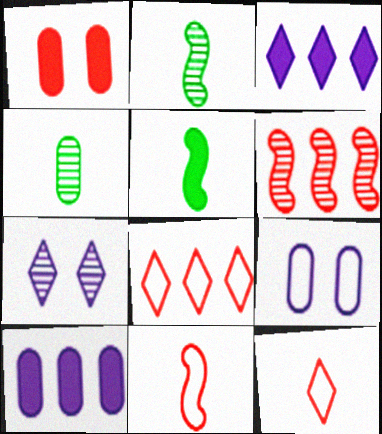[[1, 3, 5], 
[1, 6, 12], 
[4, 6, 7]]